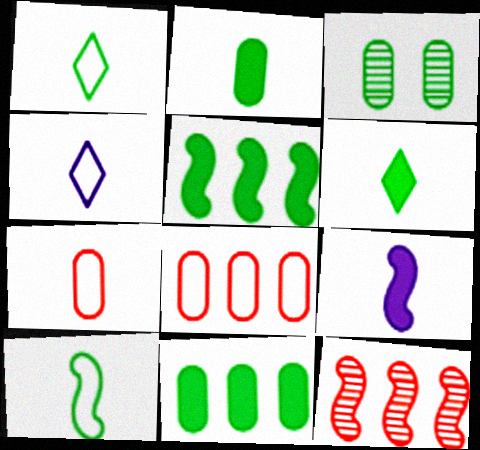[[1, 3, 5], 
[4, 7, 10]]